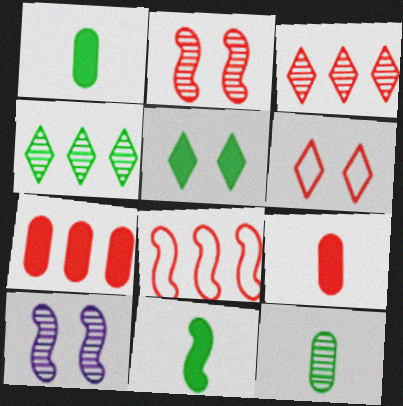[[3, 7, 8], 
[3, 10, 12], 
[8, 10, 11]]